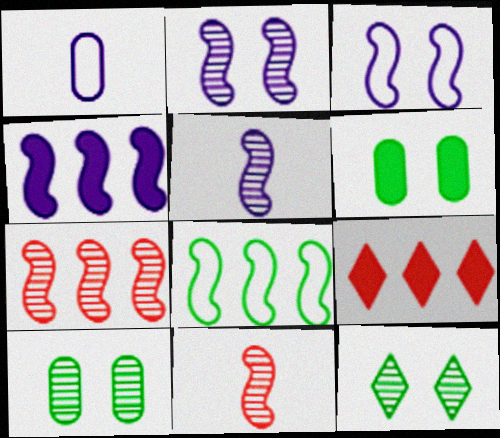[[3, 4, 5], 
[4, 7, 8]]